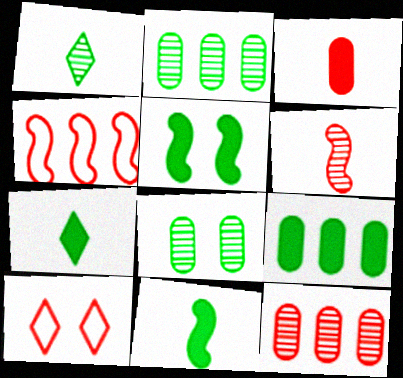[[5, 7, 9]]